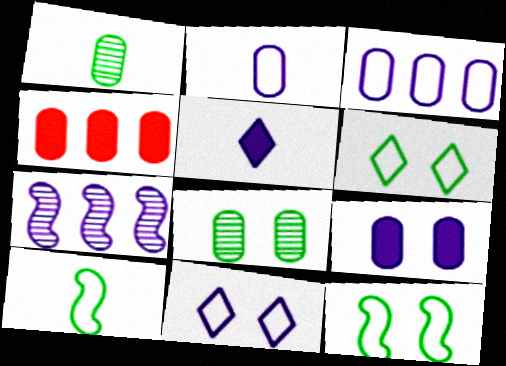[[2, 4, 8]]